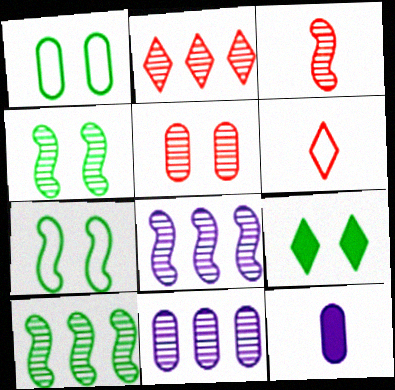[[1, 4, 9], 
[2, 3, 5], 
[2, 7, 12], 
[2, 10, 11], 
[3, 4, 8]]